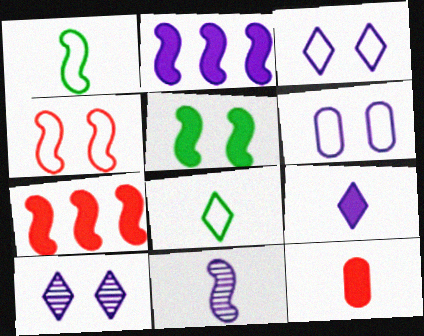[[8, 11, 12]]